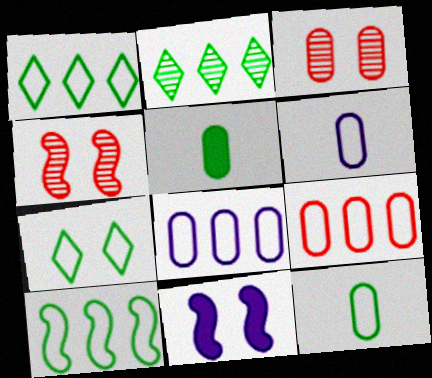[[3, 5, 8], 
[3, 7, 11], 
[7, 10, 12]]